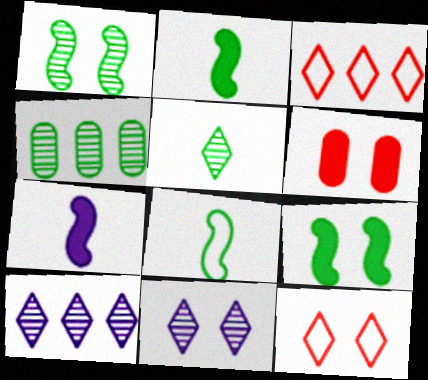[[1, 4, 5], 
[4, 7, 12], 
[6, 8, 10]]